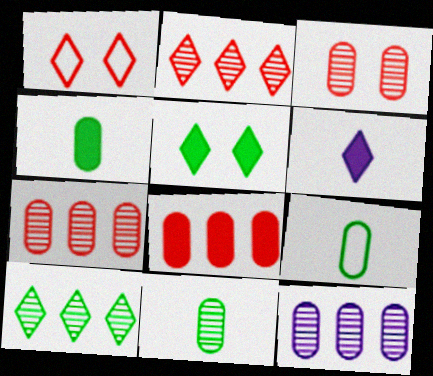[[1, 6, 10], 
[3, 11, 12], 
[4, 9, 11]]